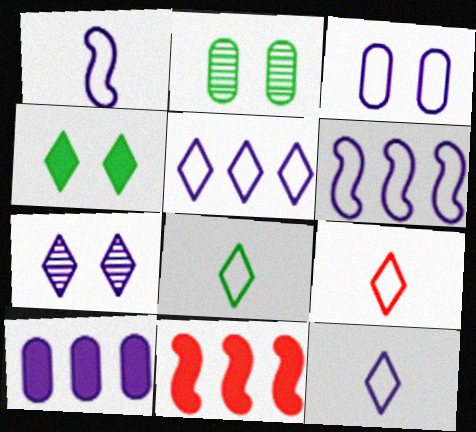[[1, 3, 5], 
[1, 7, 10], 
[2, 11, 12], 
[3, 6, 12], 
[8, 9, 12]]